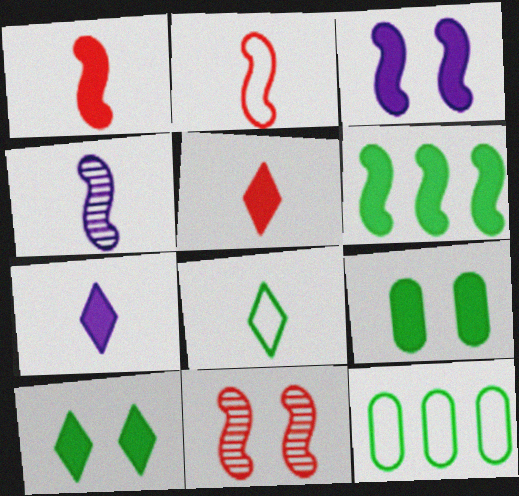[[1, 3, 6], 
[7, 11, 12]]